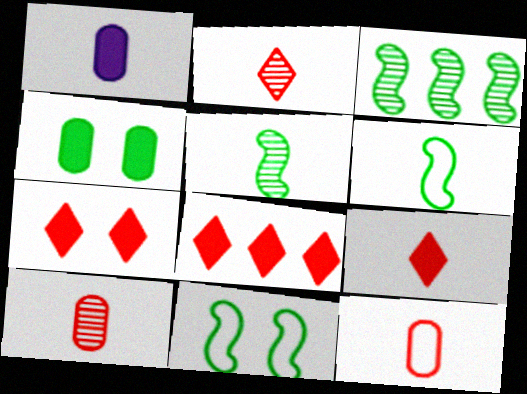[[1, 2, 6], 
[7, 8, 9]]